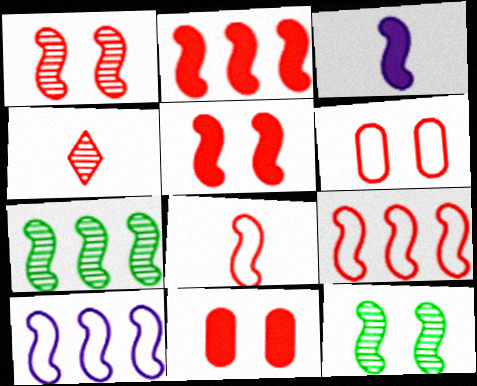[[1, 2, 8], 
[2, 4, 6], 
[2, 7, 10], 
[3, 9, 12], 
[4, 9, 11]]